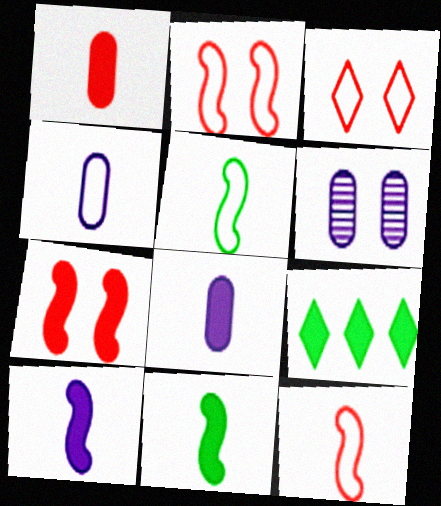[[6, 9, 12], 
[7, 8, 9]]